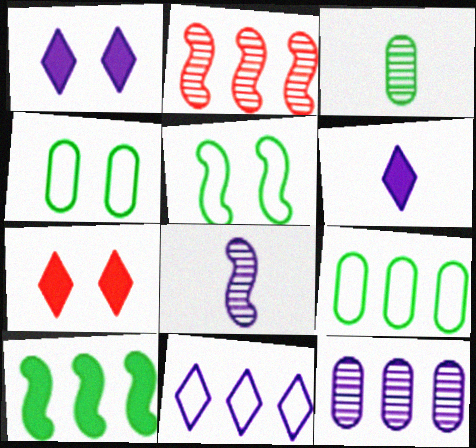[[2, 4, 6], 
[7, 8, 9]]